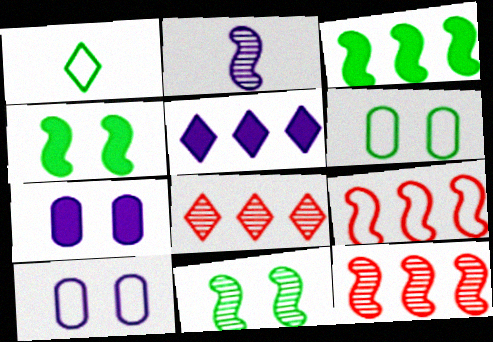[[1, 7, 12], 
[1, 9, 10], 
[2, 4, 9], 
[2, 5, 10], 
[2, 11, 12]]